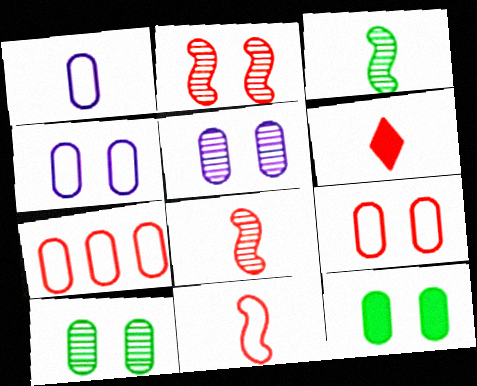[[1, 3, 6], 
[2, 6, 7], 
[5, 9, 12]]